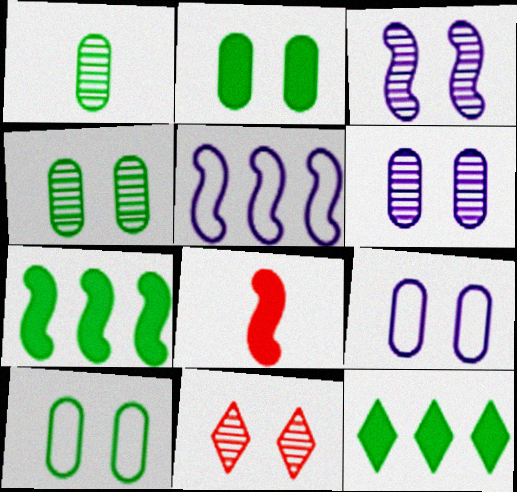[[2, 4, 10], 
[3, 4, 11]]